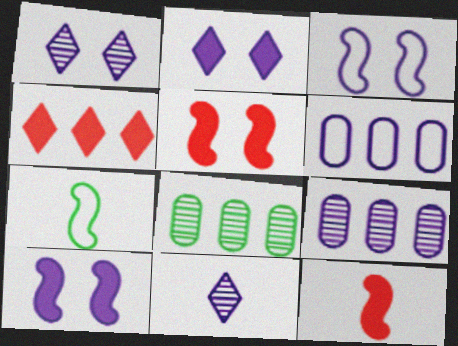[[6, 10, 11]]